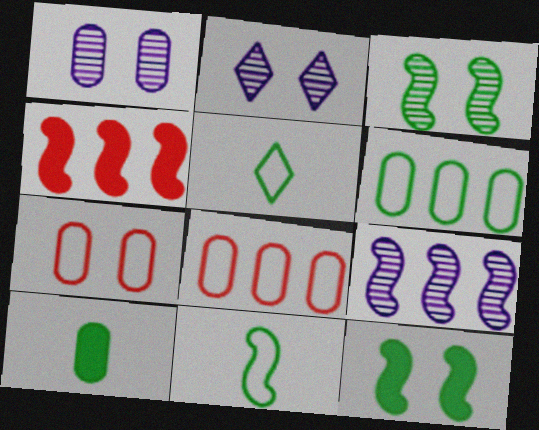[[1, 4, 5], 
[1, 8, 10], 
[2, 7, 12]]